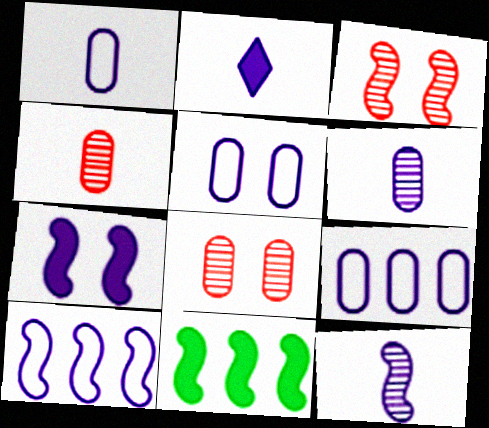[[1, 2, 12], 
[1, 5, 9], 
[7, 10, 12]]